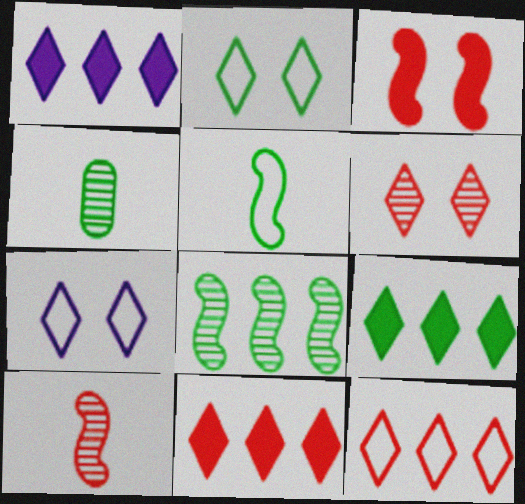[[1, 9, 11]]